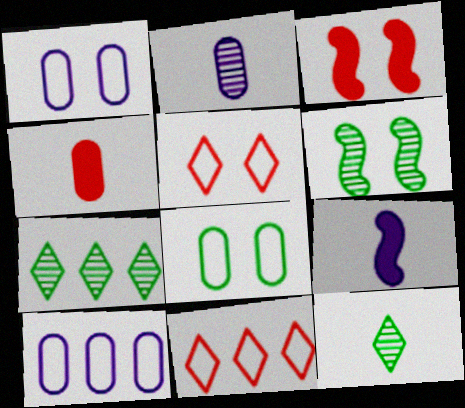[[3, 10, 12]]